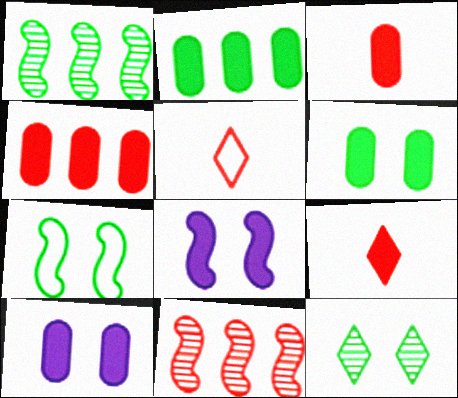[[1, 5, 10], 
[2, 3, 10], 
[2, 8, 9], 
[6, 7, 12]]